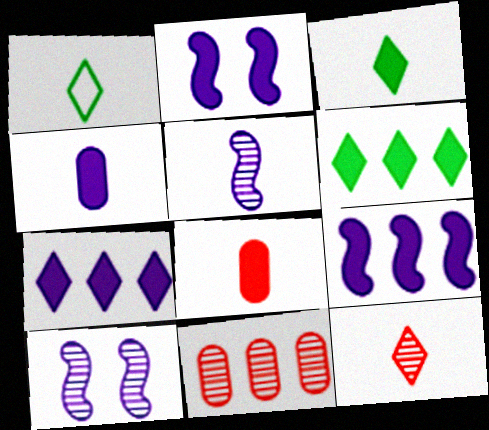[[1, 2, 11], 
[1, 5, 8], 
[2, 4, 7], 
[2, 6, 8]]